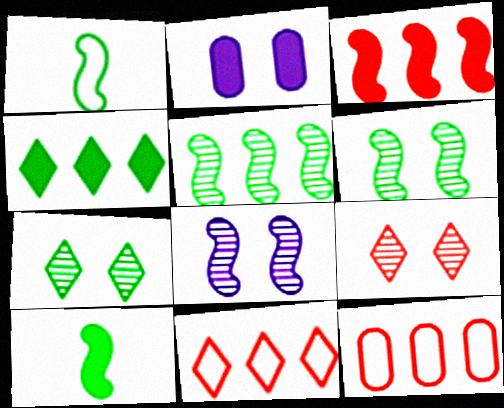[[1, 3, 8]]